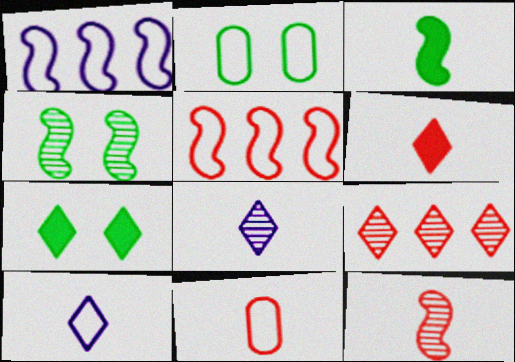[[2, 4, 7], 
[2, 5, 10], 
[3, 8, 11], 
[6, 11, 12], 
[7, 9, 10]]